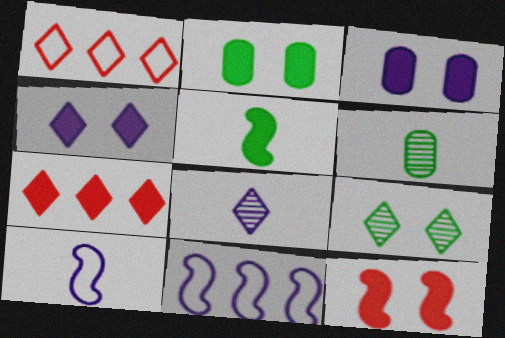[[2, 4, 12], 
[3, 5, 7], 
[3, 8, 11]]